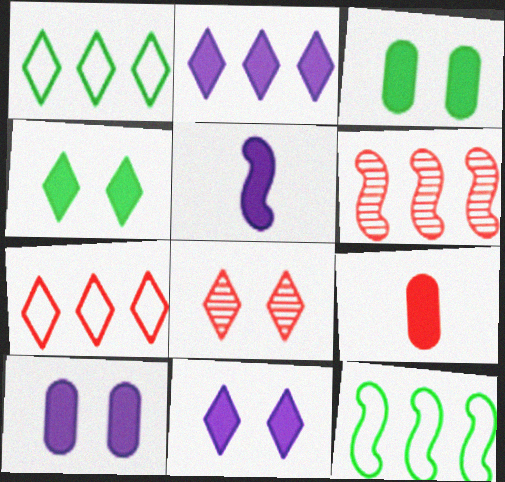[[2, 5, 10]]